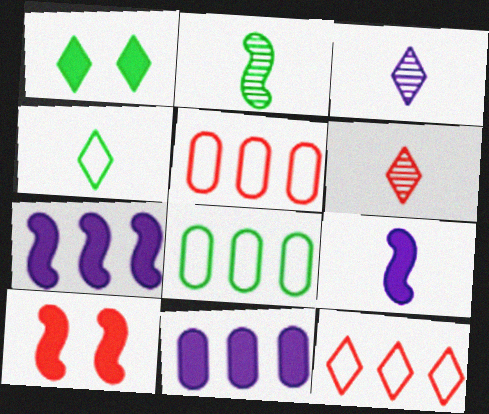[[1, 2, 8], 
[1, 3, 12], 
[3, 8, 10], 
[5, 6, 10]]